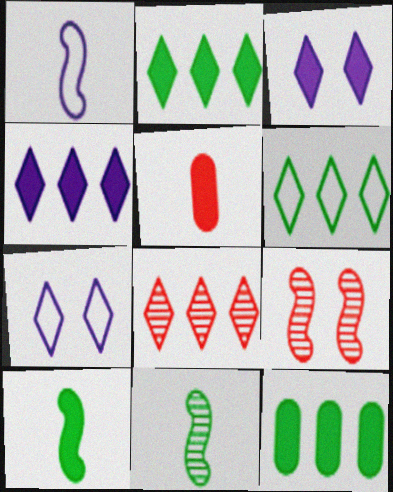[[4, 6, 8]]